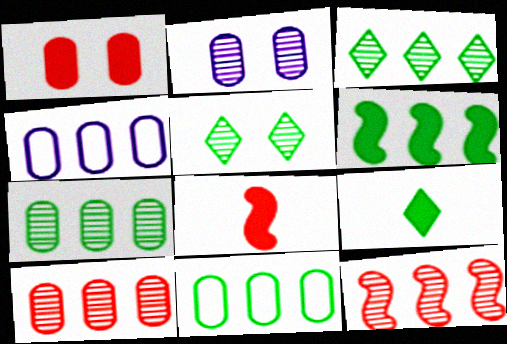[[3, 6, 11], 
[4, 5, 8]]